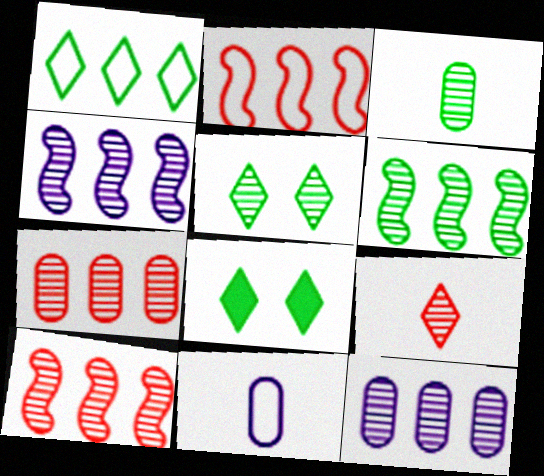[[3, 5, 6], 
[4, 6, 10], 
[8, 10, 11]]